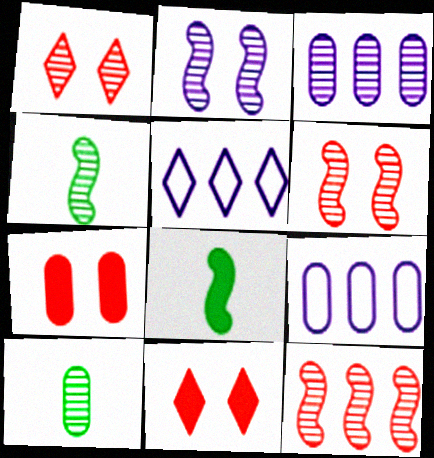[[1, 3, 4], 
[1, 8, 9], 
[2, 4, 12], 
[4, 5, 7], 
[4, 9, 11], 
[7, 9, 10]]